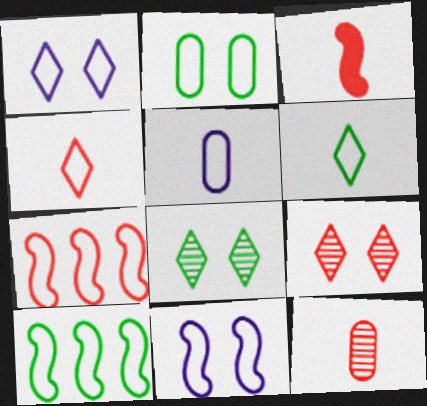[[2, 6, 10], 
[3, 4, 12]]